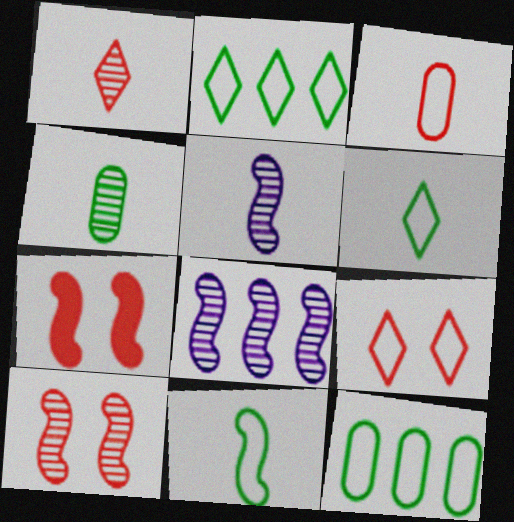[[1, 4, 5], 
[7, 8, 11]]